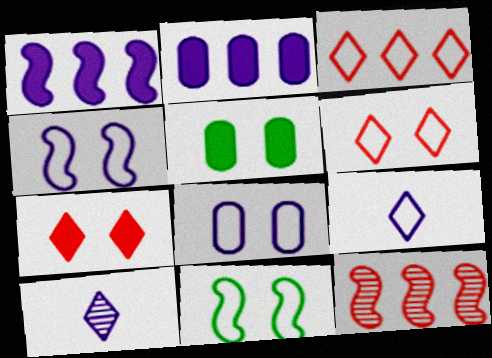[[1, 8, 10], 
[2, 4, 10], 
[5, 9, 12], 
[6, 8, 11]]